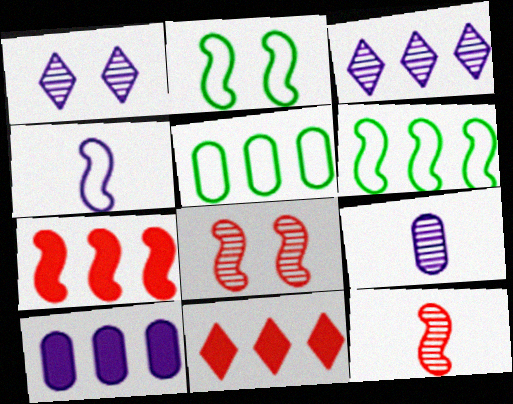[[1, 4, 10], 
[2, 9, 11], 
[3, 5, 7]]